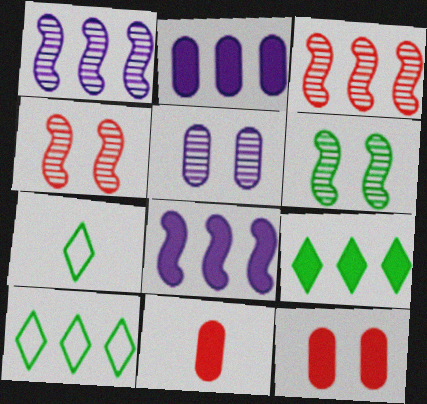[[1, 7, 12], 
[2, 3, 10], 
[2, 4, 7]]